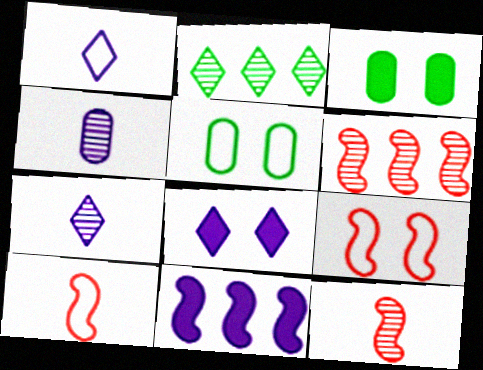[[1, 3, 6]]